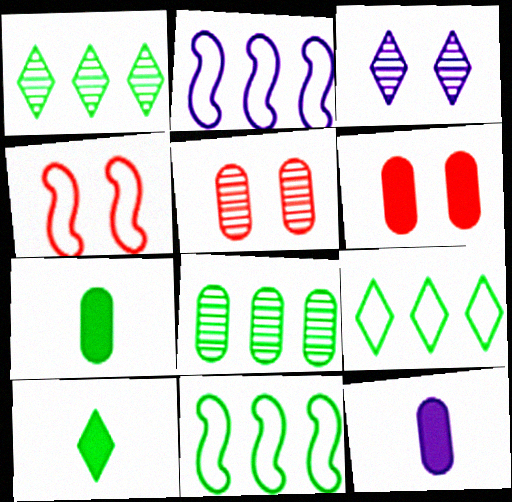[[1, 4, 12], 
[2, 3, 12], 
[2, 5, 10]]